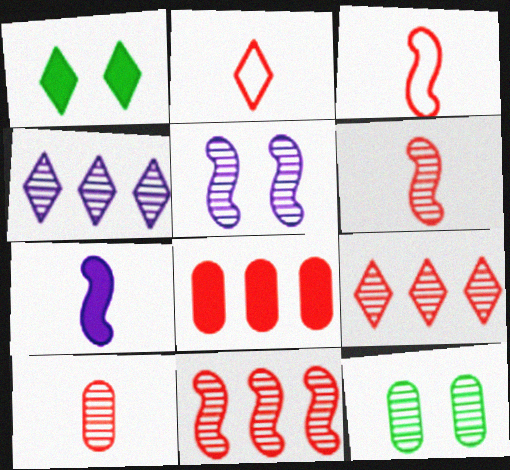[[1, 2, 4], 
[1, 7, 8], 
[4, 6, 12]]